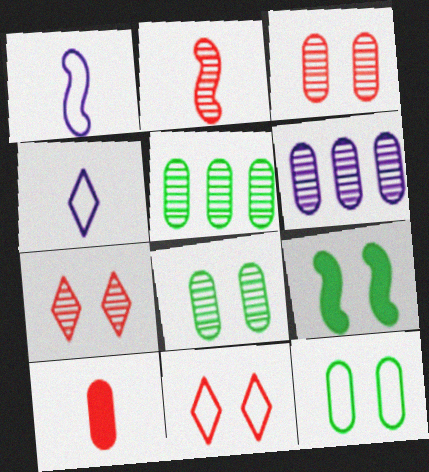[[6, 10, 12]]